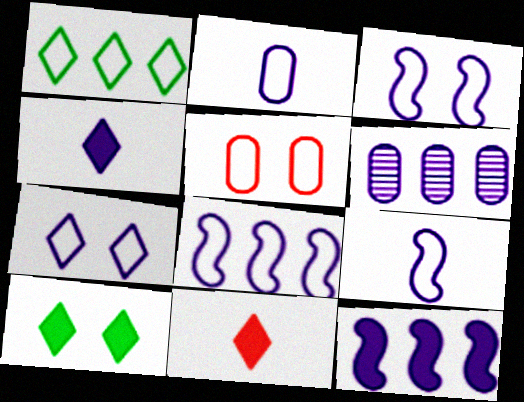[[1, 5, 9], 
[2, 7, 8], 
[3, 4, 6], 
[3, 8, 9]]